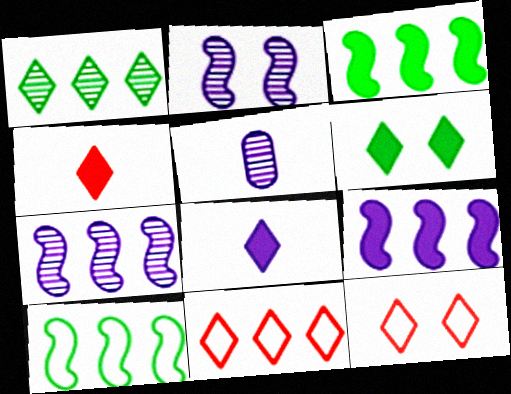[[1, 8, 12], 
[3, 5, 12]]